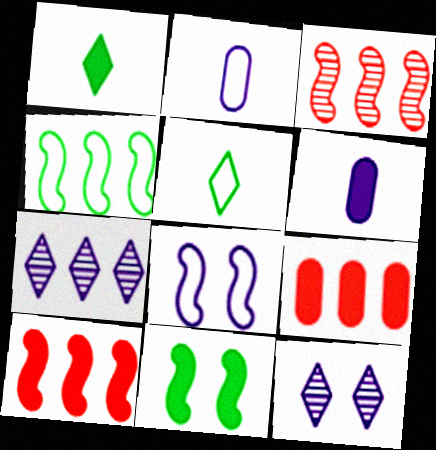[[4, 7, 9], 
[6, 7, 8]]